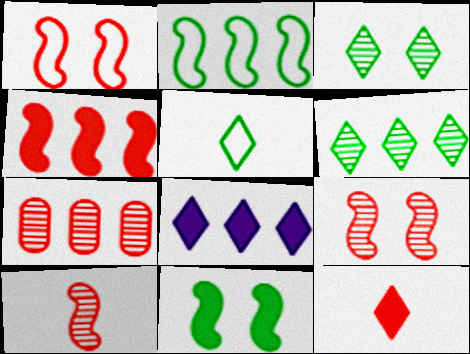[[1, 4, 10], 
[1, 7, 12], 
[2, 7, 8]]